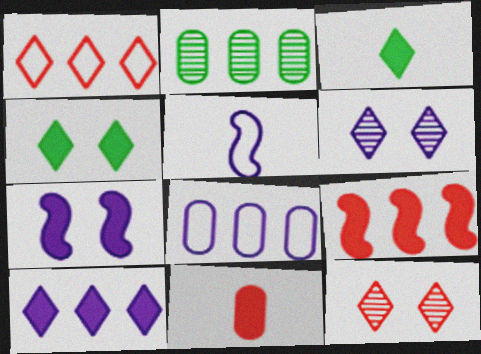[[1, 3, 6]]